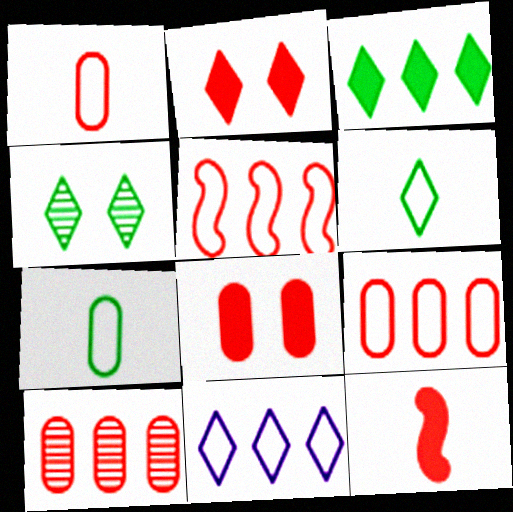[[1, 8, 10], 
[3, 4, 6]]